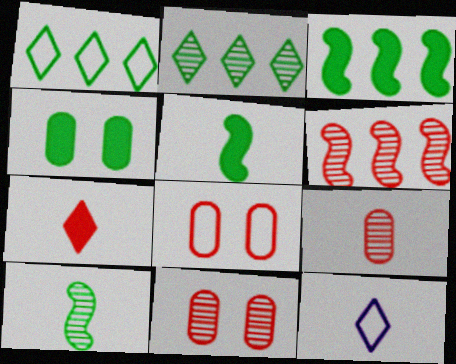[[1, 4, 10], 
[3, 11, 12], 
[4, 6, 12], 
[5, 9, 12], 
[6, 7, 8]]